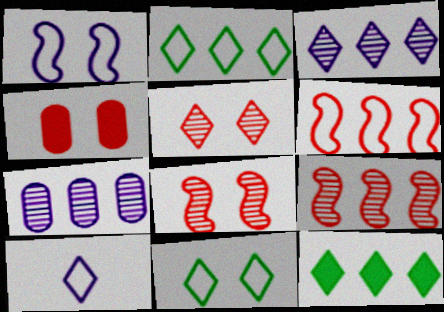[[5, 10, 12], 
[6, 7, 12]]